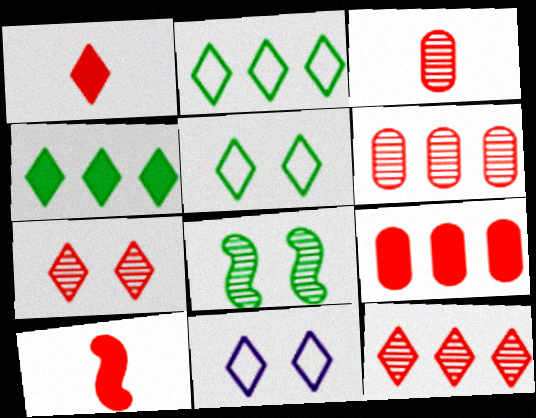[]